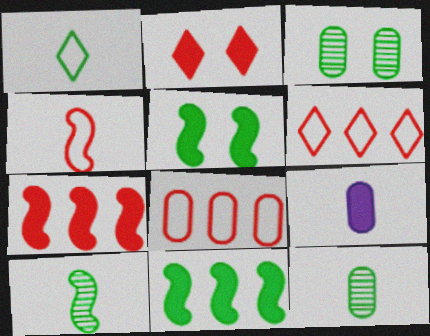[[1, 3, 11], 
[2, 9, 11], 
[3, 8, 9]]